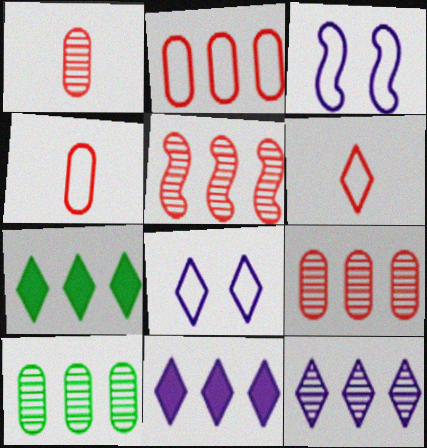[[1, 3, 7], 
[5, 10, 12]]